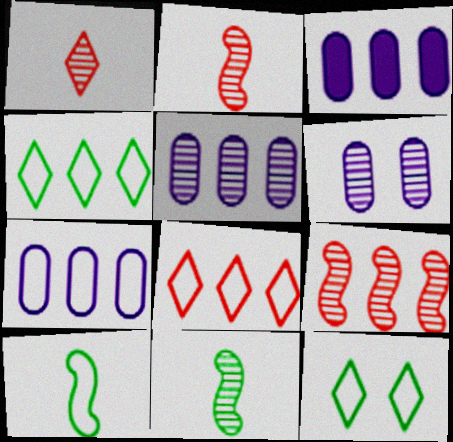[[2, 3, 12], 
[3, 4, 9], 
[3, 5, 7]]